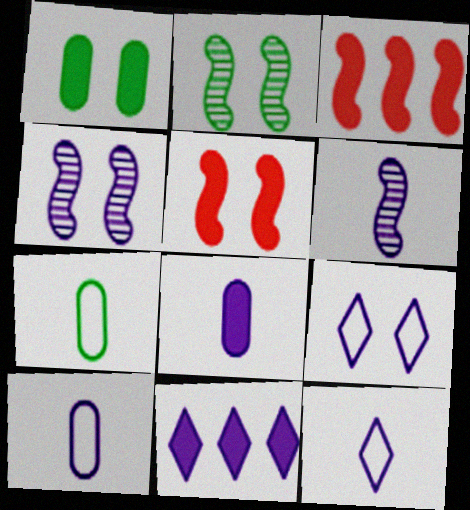[[4, 10, 11], 
[6, 8, 12]]